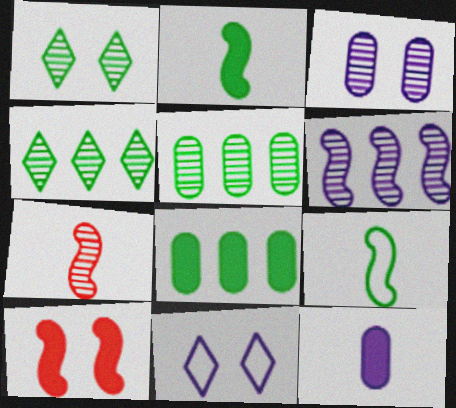[[1, 8, 9], 
[3, 4, 7], 
[6, 9, 10], 
[6, 11, 12], 
[7, 8, 11]]